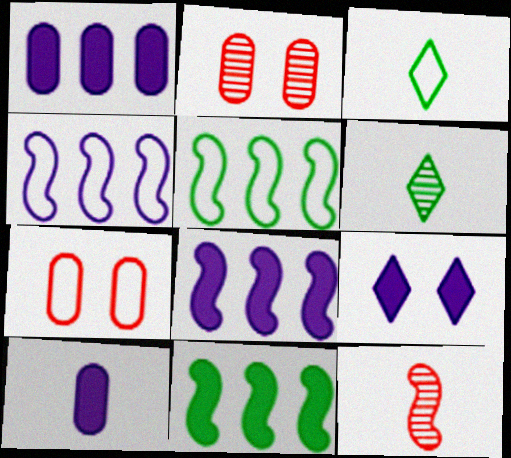[[2, 3, 8], 
[3, 4, 7], 
[3, 10, 12], 
[6, 7, 8], 
[8, 9, 10]]